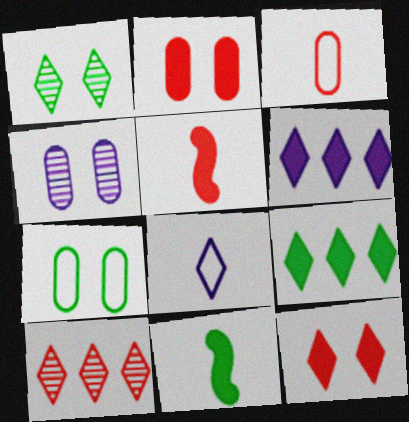[[2, 4, 7], 
[2, 6, 11]]